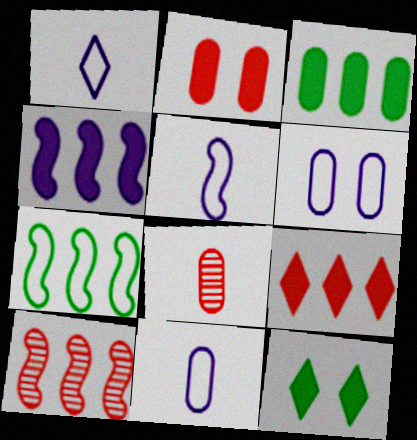[[1, 5, 11], 
[3, 4, 9], 
[3, 6, 8], 
[4, 7, 10], 
[10, 11, 12]]